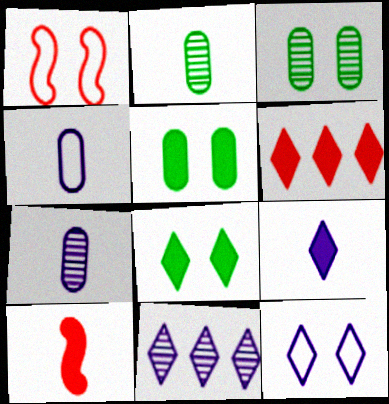[[6, 8, 9], 
[9, 11, 12]]